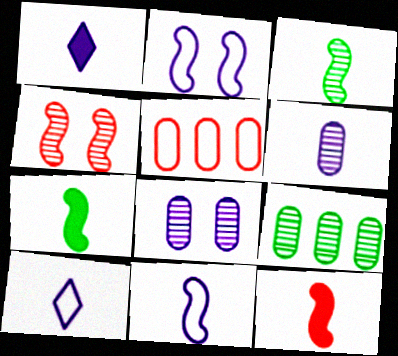[[1, 6, 11], 
[3, 11, 12]]